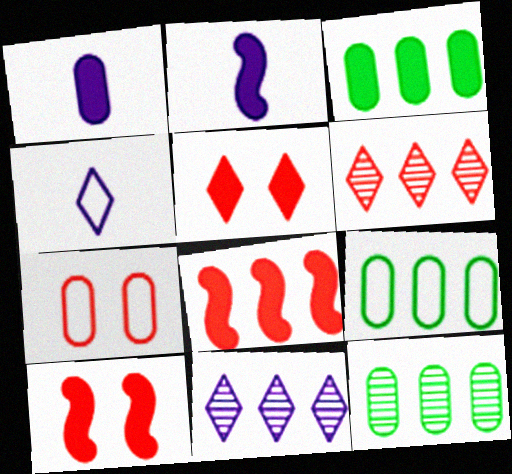[[1, 7, 12], 
[2, 3, 5], 
[3, 9, 12], 
[4, 10, 12], 
[8, 9, 11]]